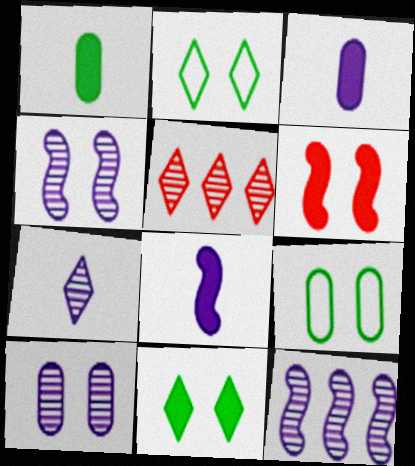[[2, 6, 10], 
[5, 8, 9], 
[7, 10, 12]]